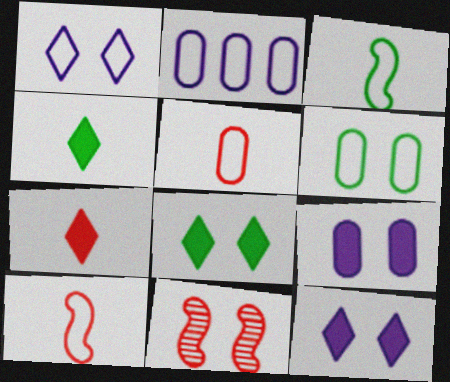[[2, 4, 11], 
[2, 5, 6], 
[6, 11, 12]]